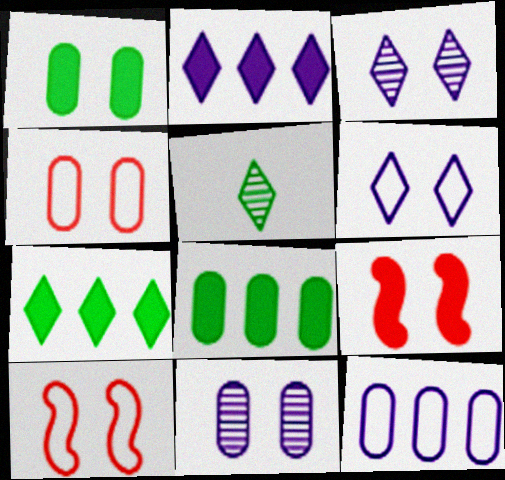[[1, 3, 10], 
[1, 4, 11], 
[5, 9, 12]]